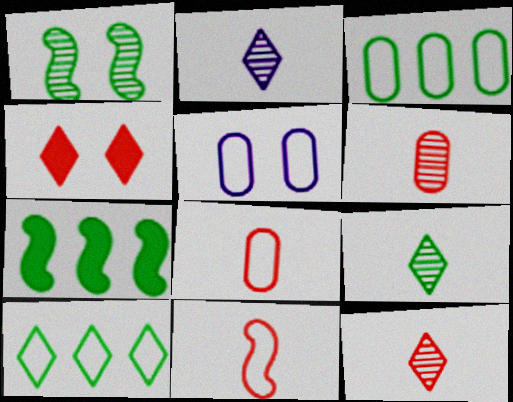[[1, 4, 5], 
[2, 4, 10], 
[2, 9, 12], 
[3, 5, 8], 
[5, 7, 12], 
[5, 10, 11]]